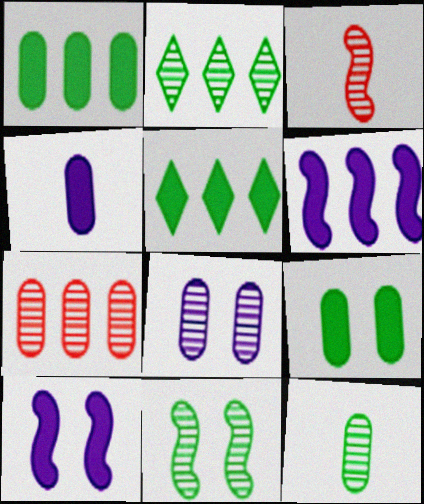[[2, 3, 8], 
[2, 11, 12], 
[7, 8, 12]]